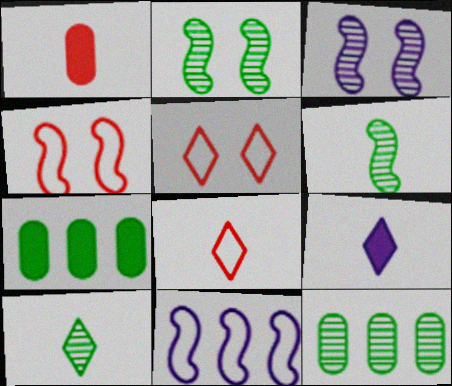[[2, 10, 12], 
[3, 7, 8], 
[4, 9, 12], 
[8, 9, 10]]